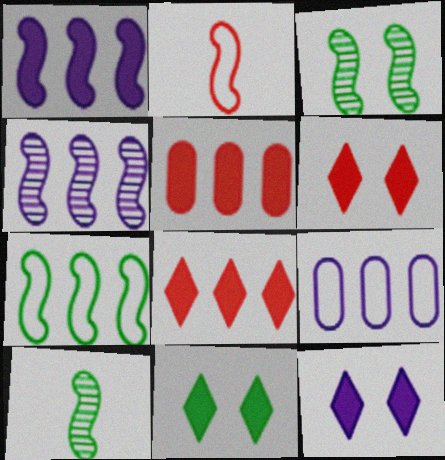[[1, 2, 3], 
[6, 9, 10], 
[6, 11, 12]]